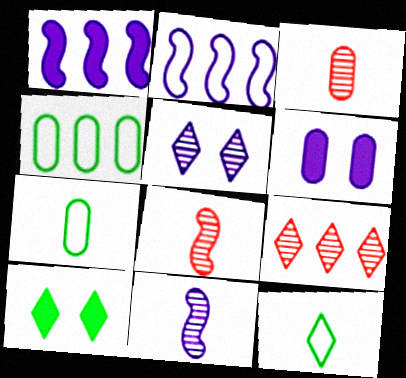[[1, 4, 9], 
[2, 3, 10], 
[3, 4, 6]]